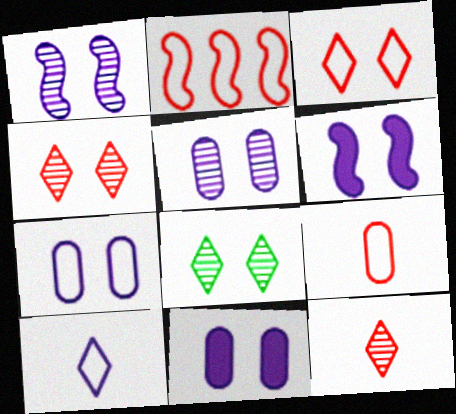[[2, 3, 9], 
[5, 7, 11]]